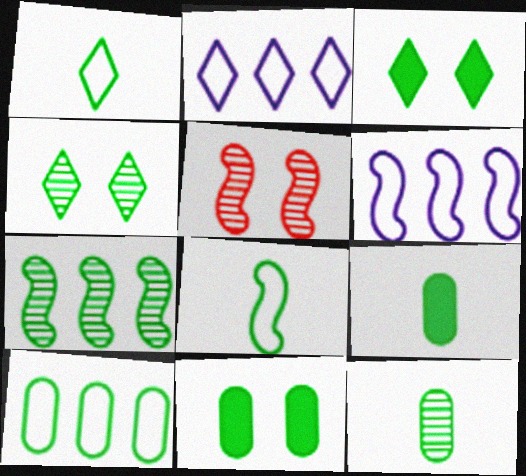[[1, 7, 11], 
[2, 5, 9], 
[4, 7, 12], 
[10, 11, 12]]